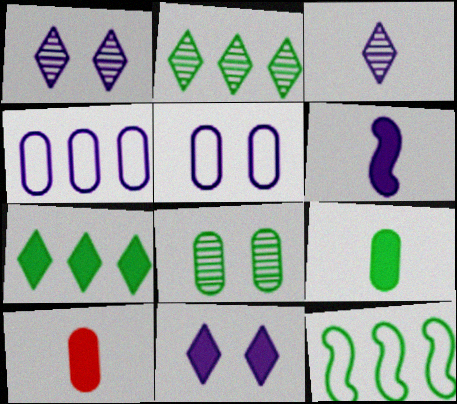[[1, 4, 6], 
[1, 10, 12], 
[4, 8, 10]]